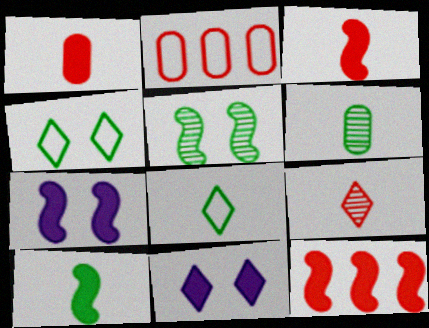[[6, 8, 10], 
[7, 10, 12]]